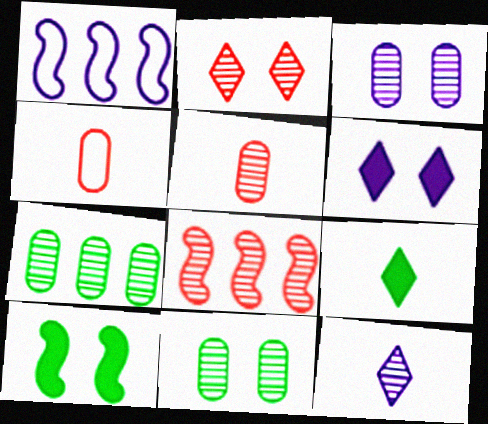[[2, 5, 8], 
[3, 5, 7], 
[8, 11, 12]]